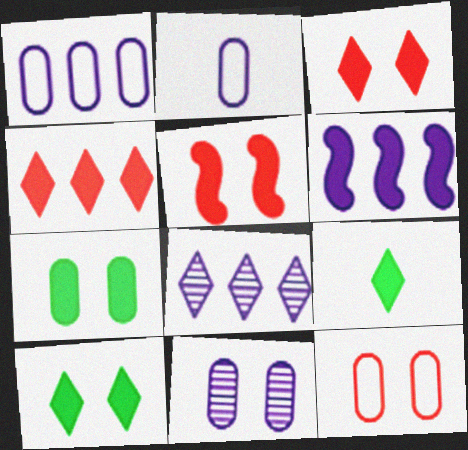[[1, 6, 8], 
[7, 11, 12]]